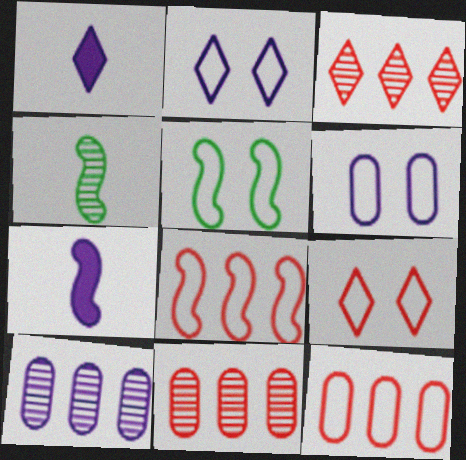[[1, 5, 11], 
[2, 7, 10], 
[5, 6, 9]]